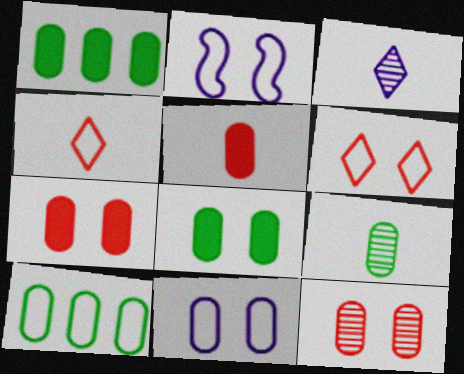[[2, 4, 10], 
[8, 9, 10], 
[8, 11, 12]]